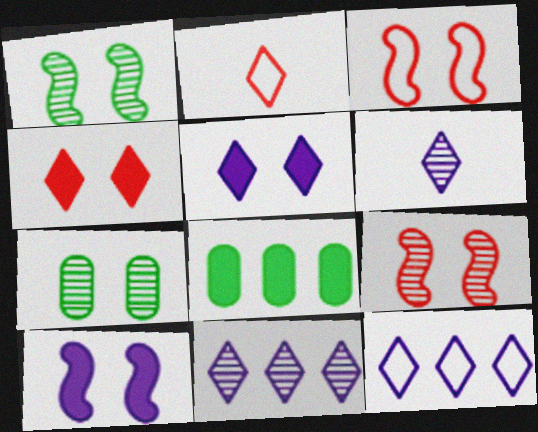[[1, 3, 10], 
[3, 5, 7], 
[3, 6, 8], 
[5, 6, 12]]